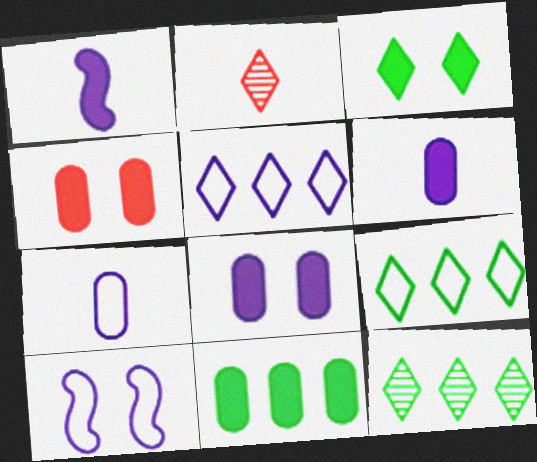[[2, 3, 5], 
[2, 10, 11], 
[4, 6, 11], 
[5, 7, 10]]